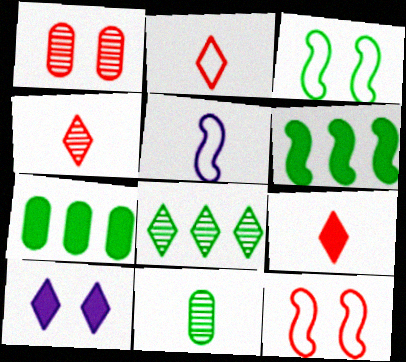[[1, 3, 10], 
[2, 4, 9], 
[2, 8, 10], 
[5, 9, 11]]